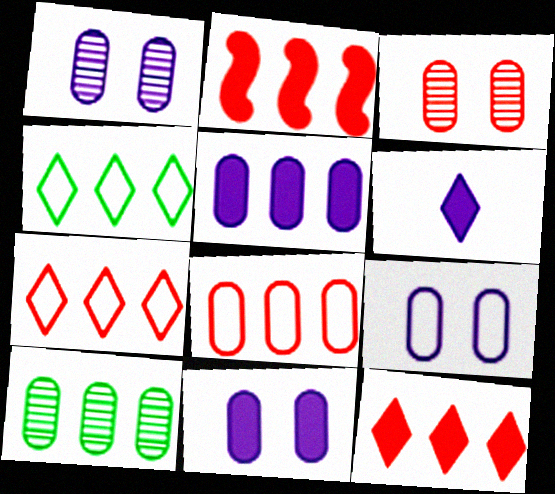[[1, 9, 11], 
[5, 8, 10]]